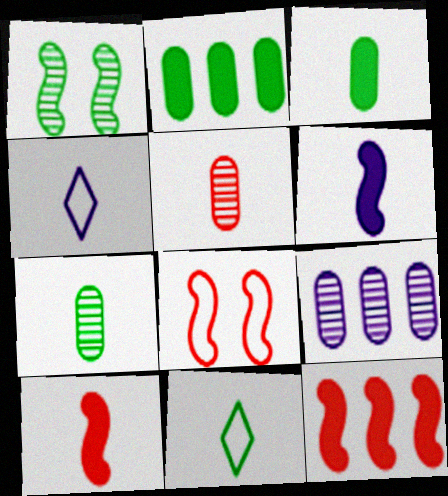[[1, 2, 11], 
[4, 7, 10], 
[5, 6, 11]]